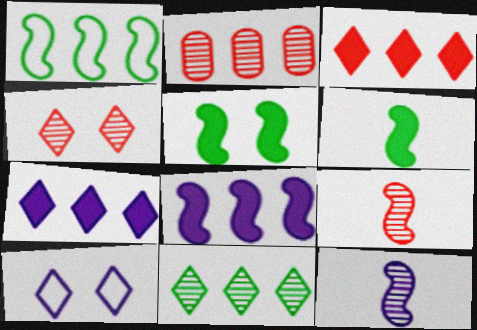[[1, 2, 7], 
[2, 4, 9], 
[2, 6, 10]]